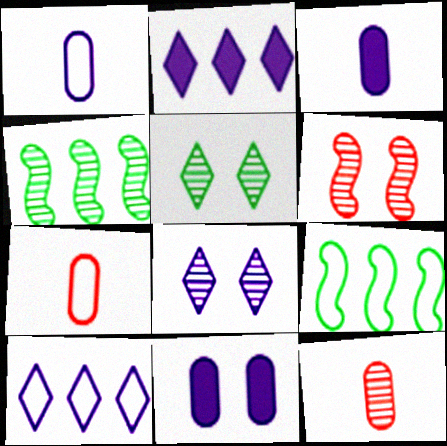[[4, 8, 12]]